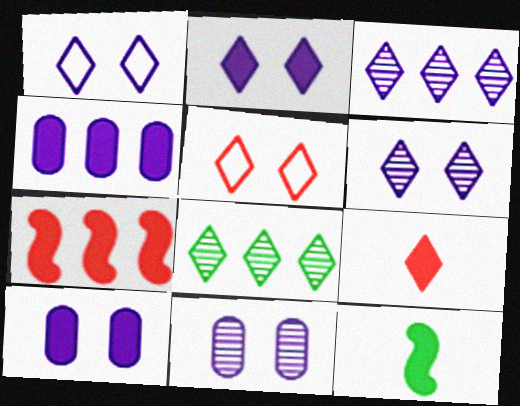[[1, 2, 6], 
[1, 8, 9]]